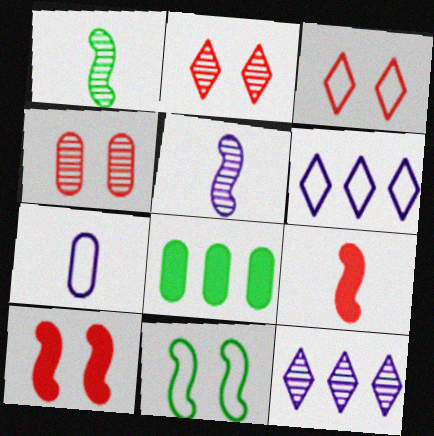[[1, 4, 12], 
[3, 4, 10], 
[3, 5, 8], 
[4, 7, 8]]